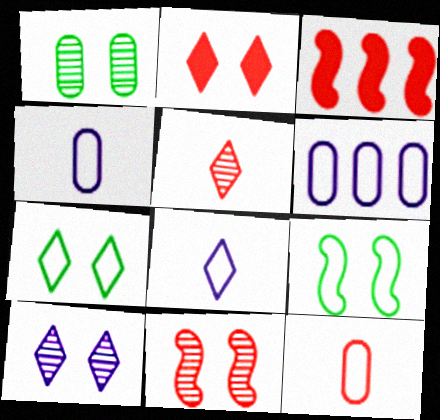[[1, 3, 8], 
[1, 10, 11], 
[2, 7, 10]]